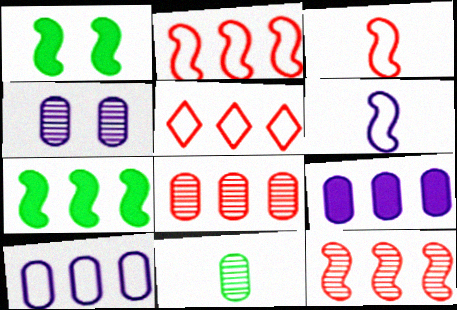[[1, 6, 12], 
[4, 8, 11]]